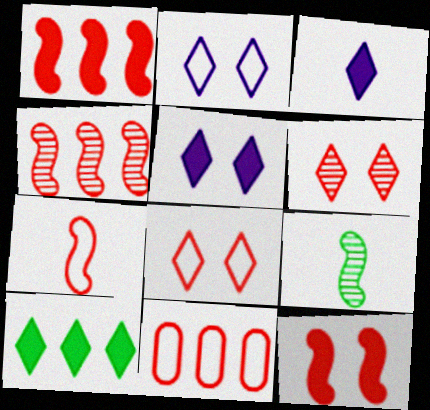[[4, 7, 12], 
[5, 9, 11], 
[7, 8, 11]]